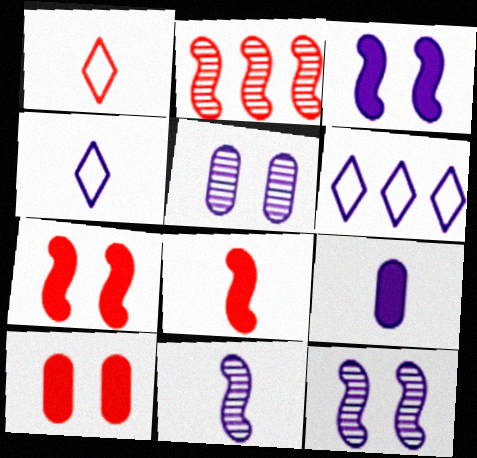[[1, 2, 10], 
[4, 9, 11], 
[6, 9, 12]]